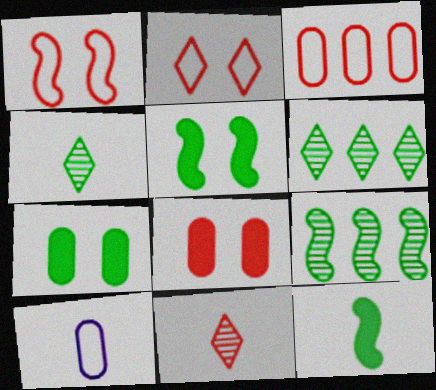[[10, 11, 12]]